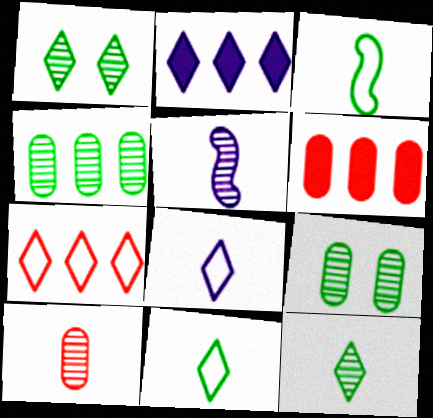[[5, 10, 12]]